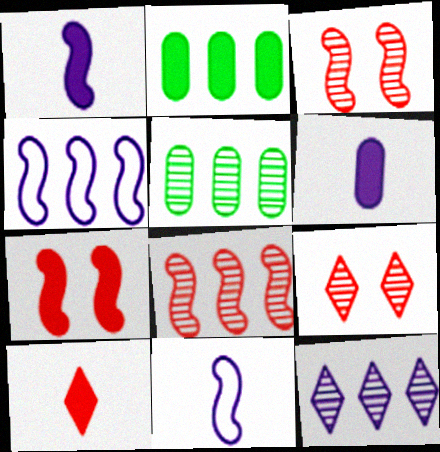[[2, 9, 11], 
[5, 8, 12]]